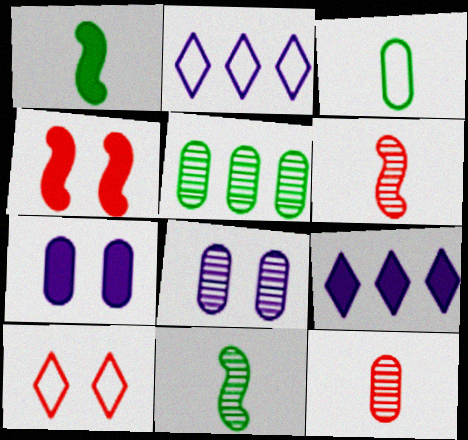[[5, 8, 12]]